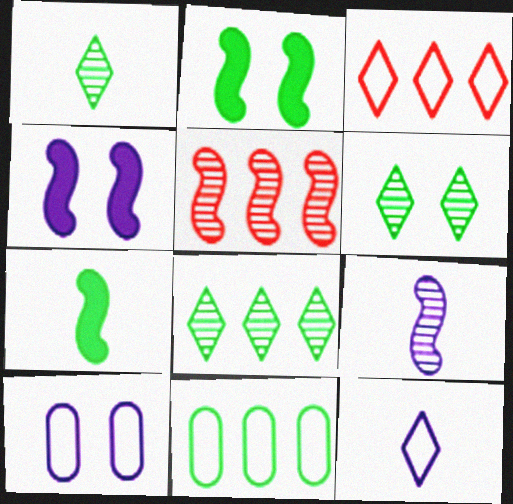[[1, 2, 11], 
[1, 6, 8], 
[6, 7, 11]]